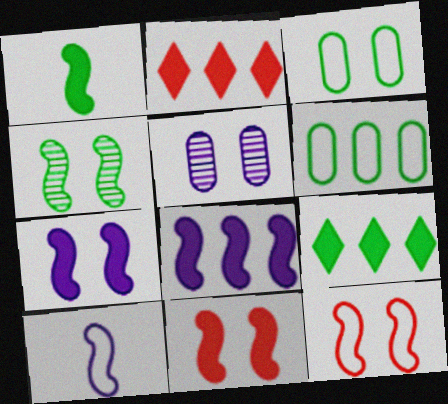[[1, 8, 11], 
[4, 7, 12]]